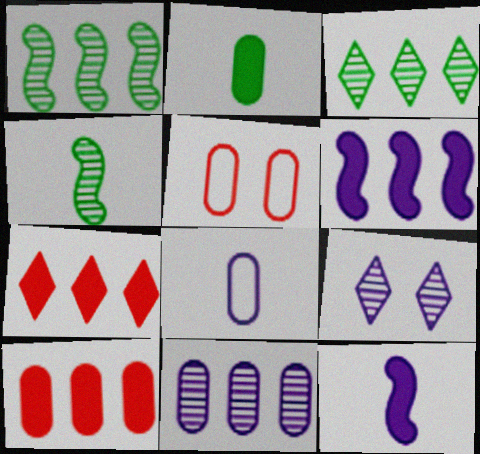[[2, 5, 11], 
[3, 5, 12], 
[6, 8, 9]]